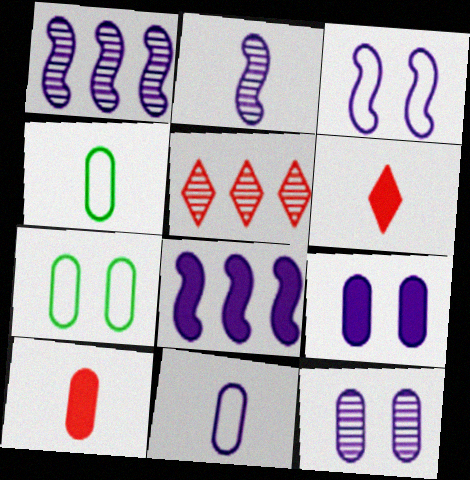[[1, 6, 7], 
[2, 3, 8], 
[2, 4, 6]]